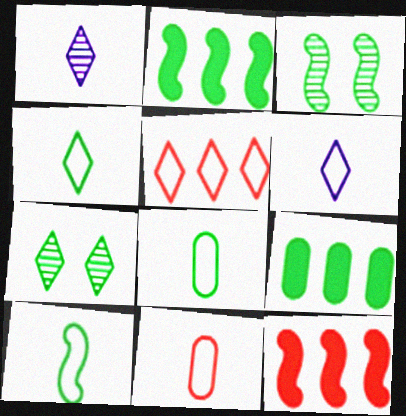[[2, 3, 10], 
[2, 7, 8], 
[3, 4, 9], 
[4, 8, 10], 
[6, 10, 11], 
[7, 9, 10]]